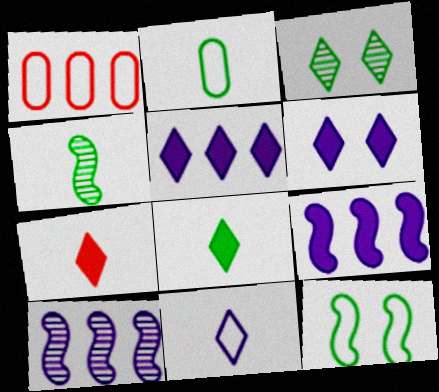[[1, 4, 6], 
[1, 11, 12], 
[2, 4, 8]]